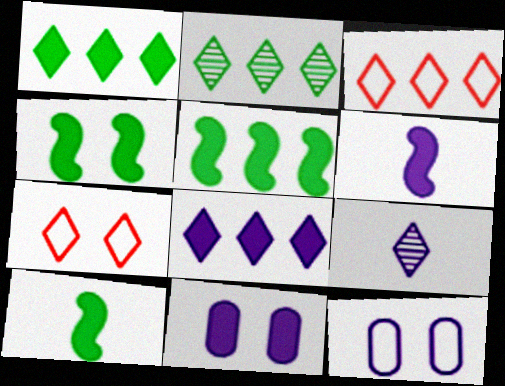[[1, 7, 9], 
[2, 3, 8], 
[4, 5, 10], 
[6, 8, 11]]